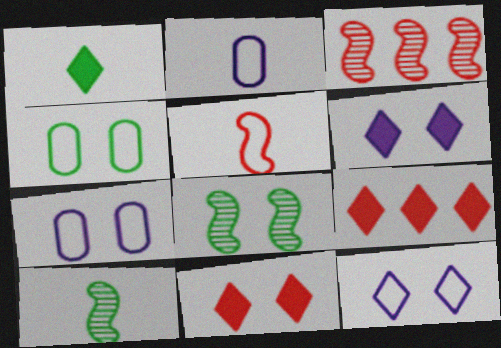[[1, 3, 7], 
[1, 6, 9], 
[2, 8, 9], 
[7, 8, 11], 
[7, 9, 10]]